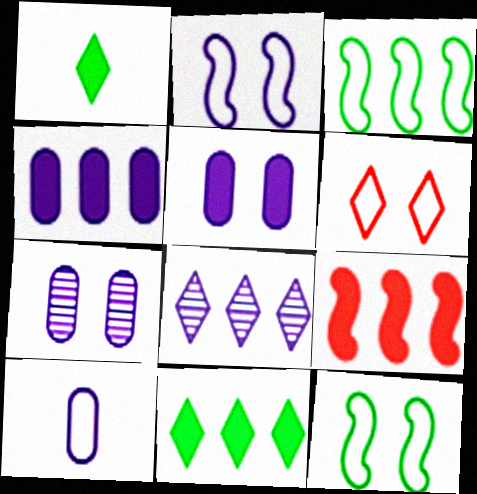[[1, 5, 9], 
[1, 6, 8], 
[3, 6, 10], 
[4, 7, 10], 
[4, 9, 11]]